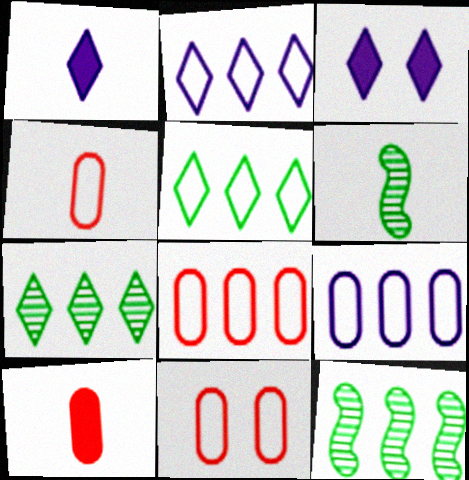[[1, 4, 6], 
[1, 11, 12], 
[3, 4, 12], 
[3, 6, 8], 
[4, 8, 11]]